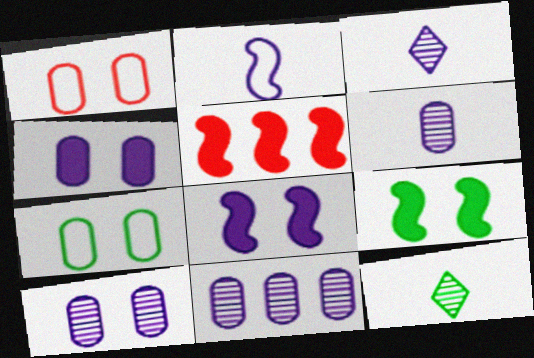[[3, 5, 7], 
[6, 10, 11]]